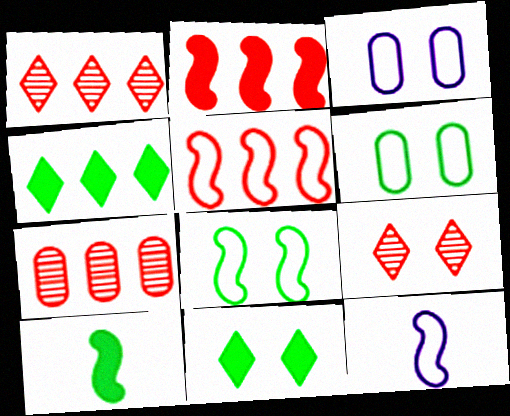[[1, 3, 10], 
[5, 8, 12], 
[7, 11, 12]]